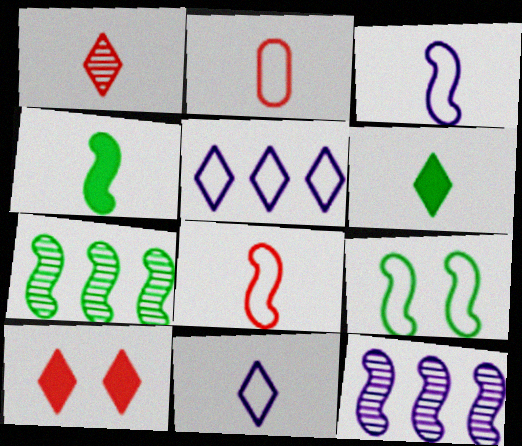[[1, 6, 11], 
[2, 5, 9], 
[4, 7, 9]]